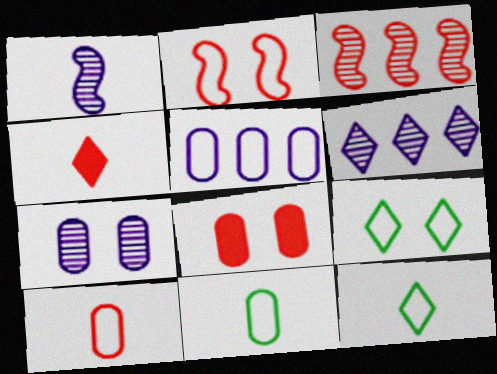[[1, 4, 11], 
[1, 6, 7], 
[2, 5, 12], 
[4, 6, 9]]